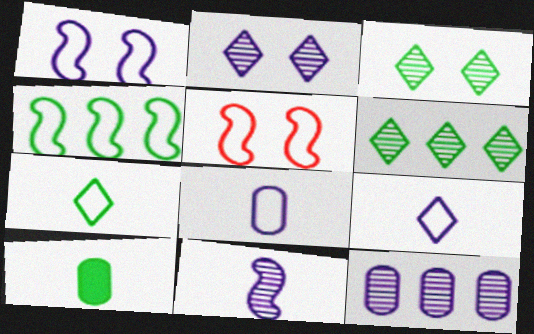[[2, 11, 12], 
[3, 4, 10]]